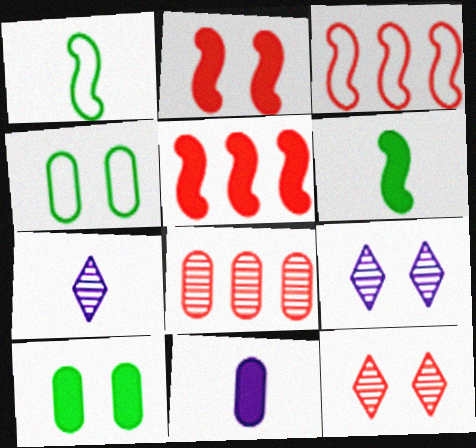[[2, 4, 9], 
[3, 7, 10], 
[4, 5, 7], 
[4, 8, 11]]